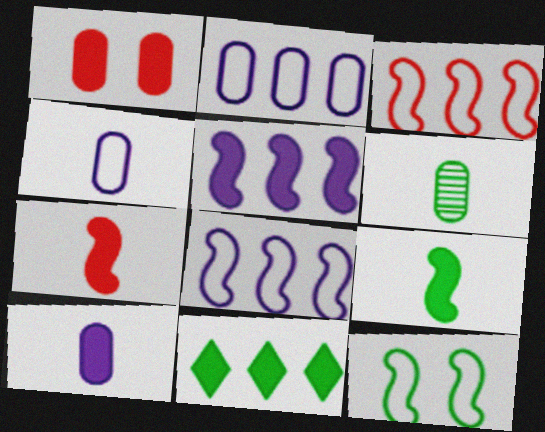[[1, 2, 6], 
[6, 11, 12]]